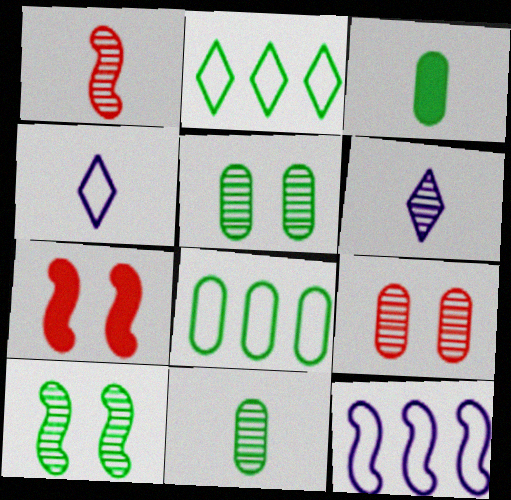[[1, 3, 4], 
[1, 6, 11], 
[2, 3, 10], 
[3, 5, 8], 
[6, 7, 8]]